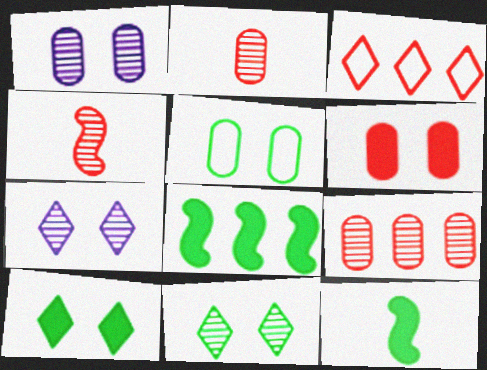[[1, 3, 12], 
[1, 5, 6], 
[3, 4, 6]]